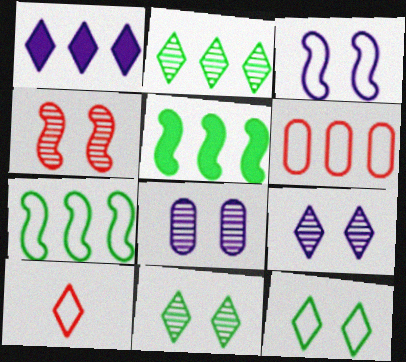[[1, 10, 11], 
[4, 8, 11], 
[5, 8, 10]]